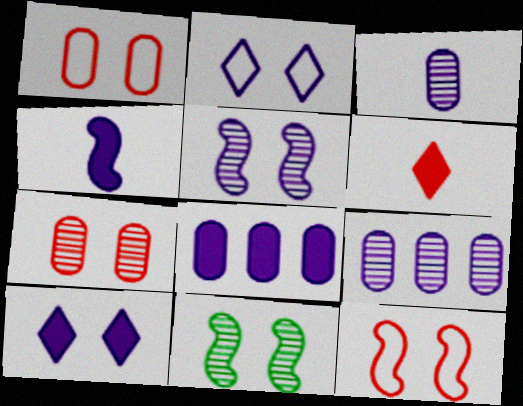[[1, 10, 11], 
[2, 4, 9], 
[4, 8, 10]]